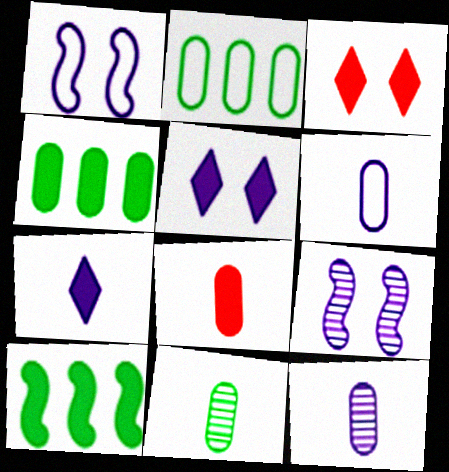[[5, 8, 10], 
[6, 8, 11]]